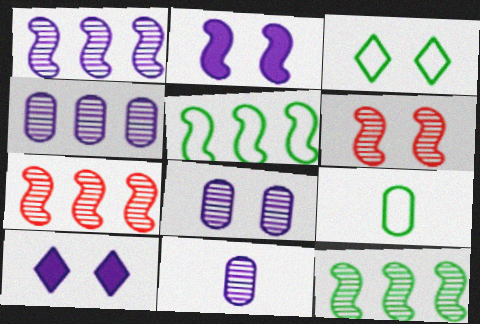[[1, 7, 12], 
[3, 5, 9], 
[4, 8, 11], 
[7, 9, 10]]